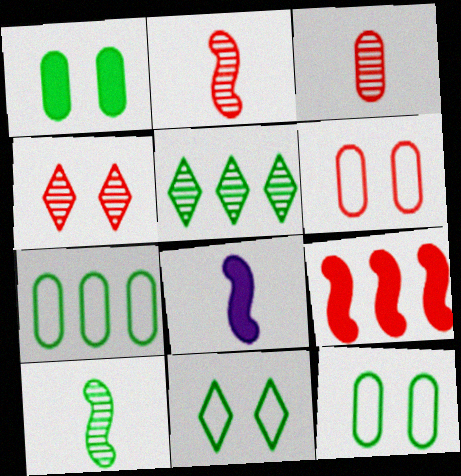[[4, 7, 8], 
[5, 6, 8]]